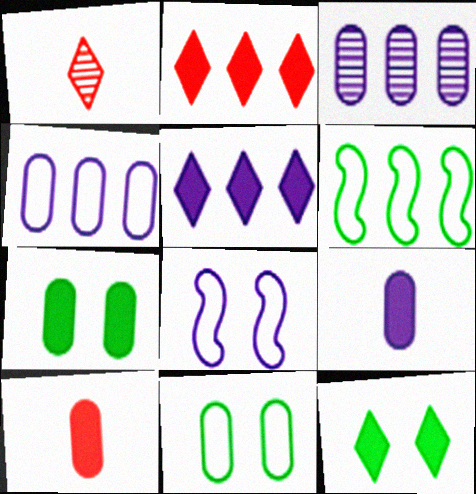[[2, 3, 6], 
[3, 10, 11]]